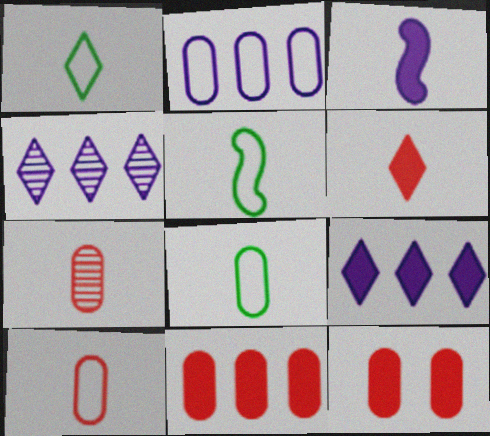[[1, 3, 7], 
[1, 5, 8], 
[4, 5, 12]]